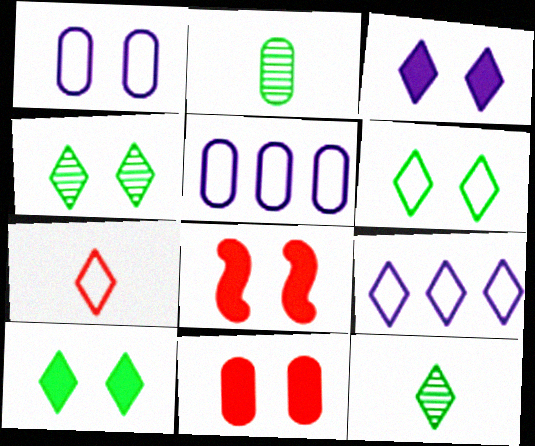[[1, 4, 8], 
[2, 5, 11], 
[2, 8, 9], 
[4, 6, 10], 
[5, 8, 12], 
[6, 7, 9]]